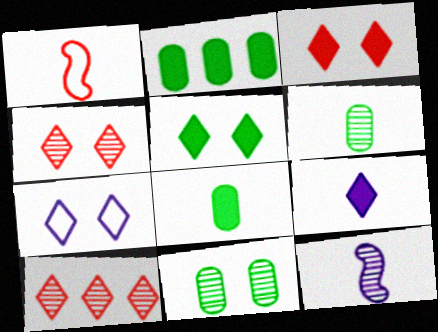[[1, 6, 9], 
[4, 5, 7], 
[10, 11, 12]]